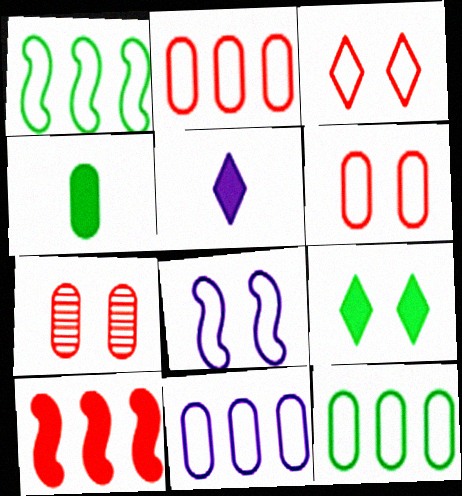[[1, 5, 7], 
[2, 11, 12], 
[4, 7, 11], 
[7, 8, 9]]